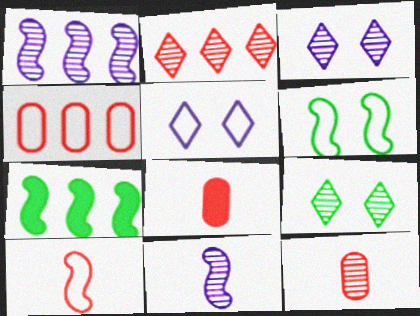[[1, 9, 12], 
[5, 7, 12]]